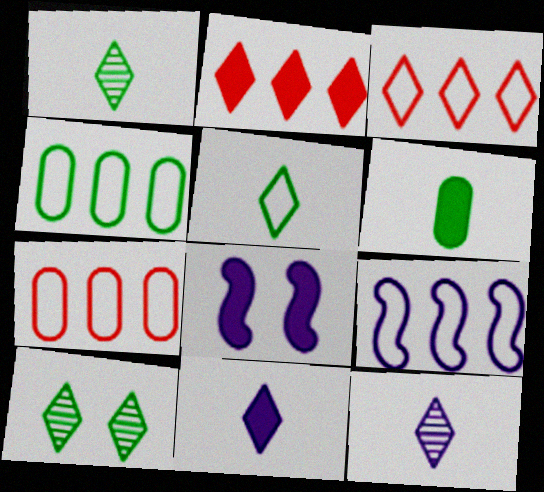[[1, 7, 8], 
[2, 6, 8], 
[3, 4, 9], 
[3, 10, 11]]